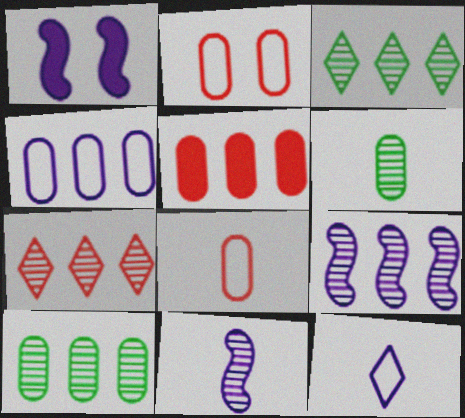[[1, 3, 8], 
[4, 5, 10], 
[7, 9, 10]]